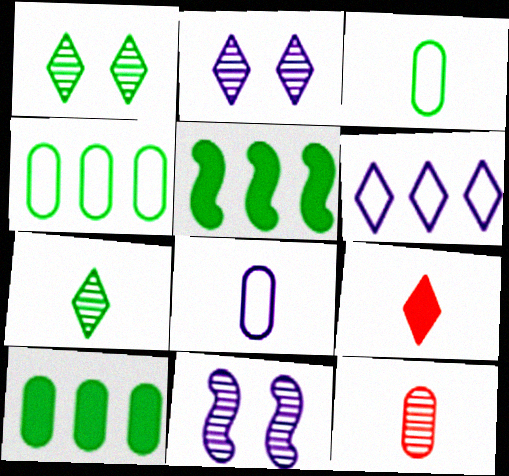[[1, 3, 5], 
[1, 6, 9], 
[4, 9, 11]]